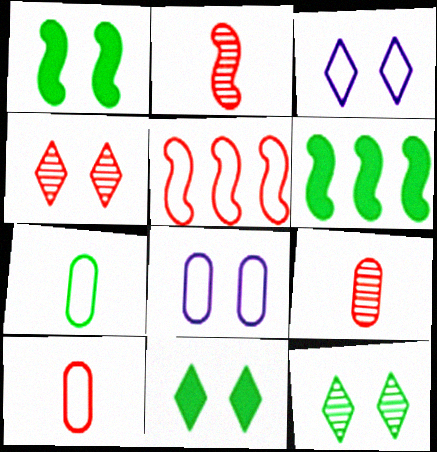[[1, 4, 8], 
[3, 4, 11], 
[3, 5, 7], 
[3, 6, 9], 
[6, 7, 12]]